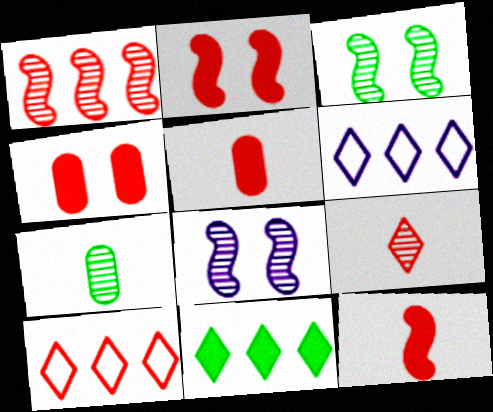[[2, 6, 7], 
[3, 5, 6]]